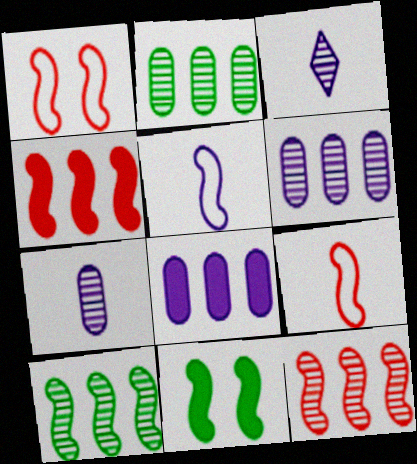[[5, 11, 12]]